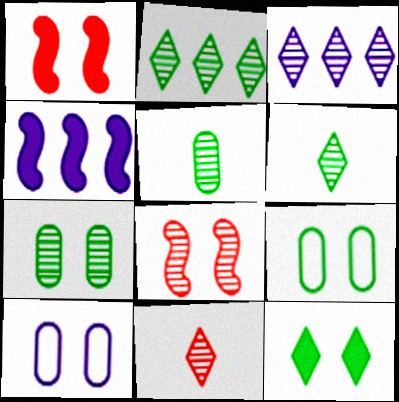[[3, 5, 8], 
[4, 9, 11], 
[8, 10, 12]]